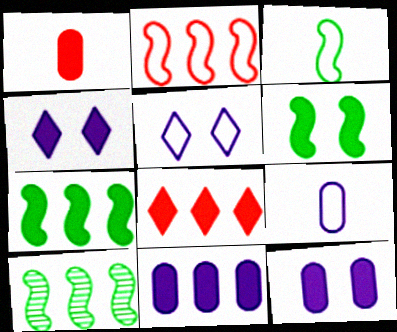[[1, 4, 7], 
[1, 5, 10], 
[3, 6, 10], 
[7, 8, 11]]